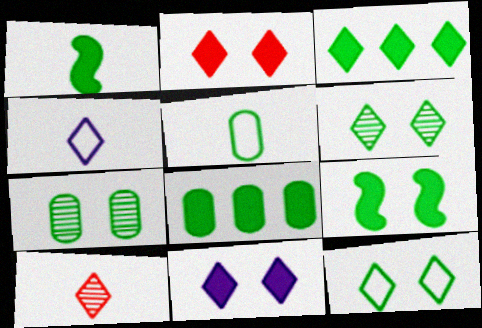[[5, 7, 8], 
[7, 9, 12]]